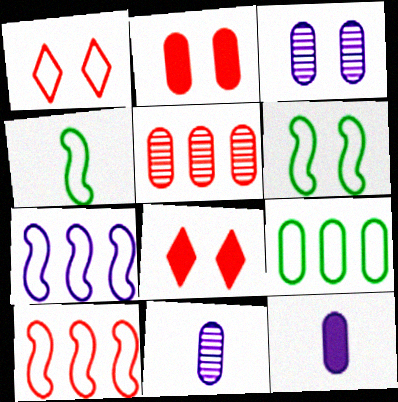[[2, 9, 11], 
[3, 6, 8]]